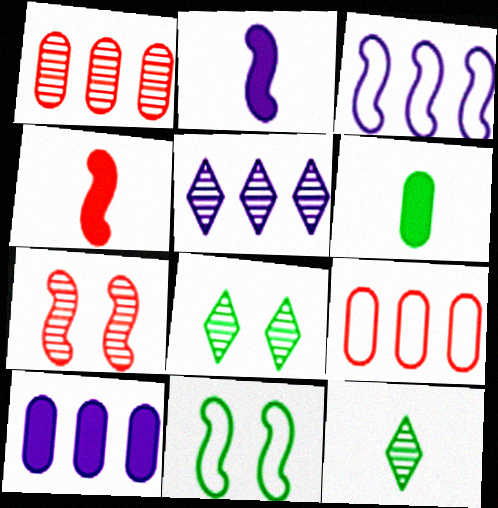[[2, 8, 9], 
[3, 5, 10]]